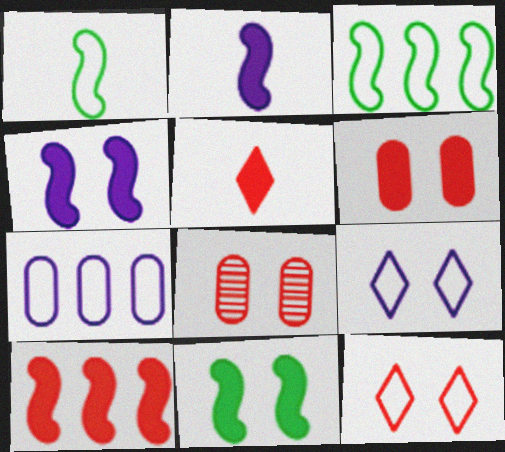[[1, 7, 12], 
[2, 10, 11], 
[5, 6, 10], 
[8, 9, 11]]